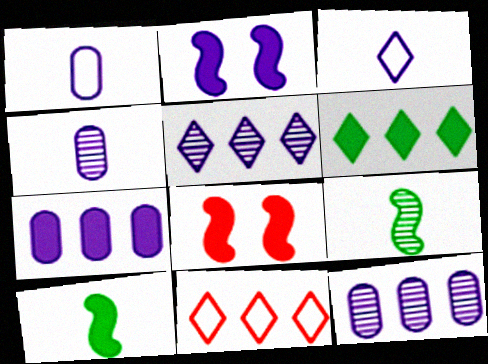[[1, 2, 5], 
[2, 3, 12], 
[5, 6, 11]]